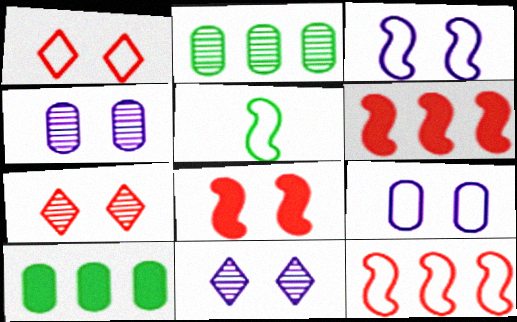[[3, 5, 12]]